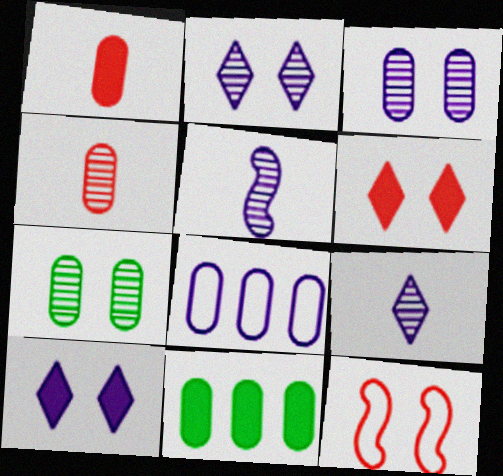[[1, 7, 8], 
[5, 8, 10], 
[7, 10, 12], 
[9, 11, 12]]